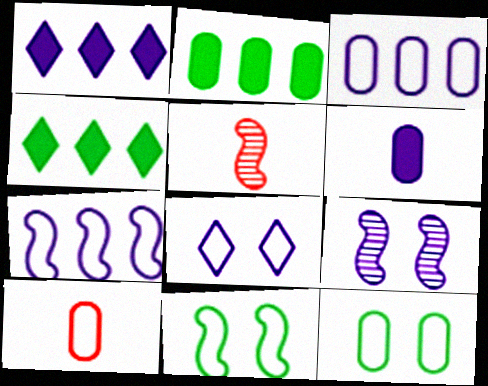[[1, 5, 12], 
[2, 5, 8], 
[3, 10, 12], 
[4, 9, 10]]